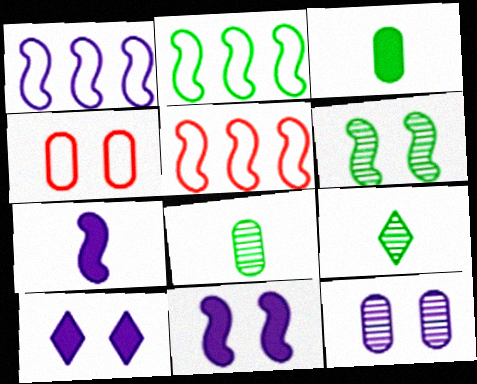[[1, 2, 5], 
[4, 6, 10], 
[5, 6, 7], 
[5, 8, 10]]